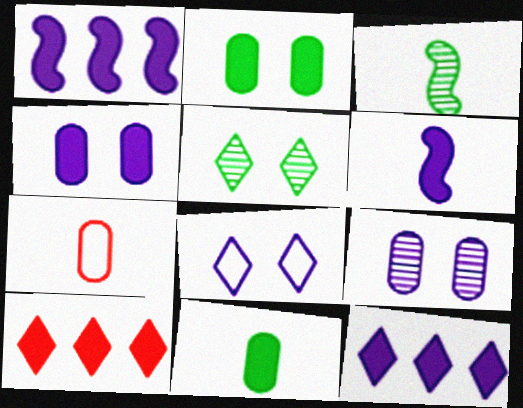[[1, 5, 7], 
[2, 6, 10], 
[4, 6, 12]]